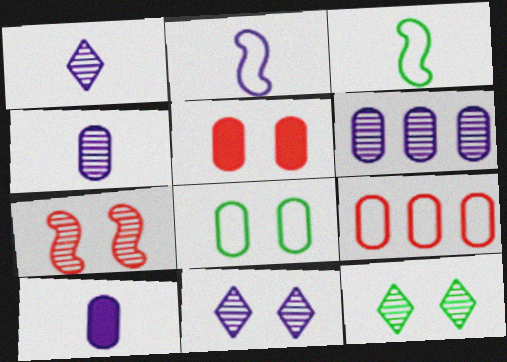[[1, 2, 10]]